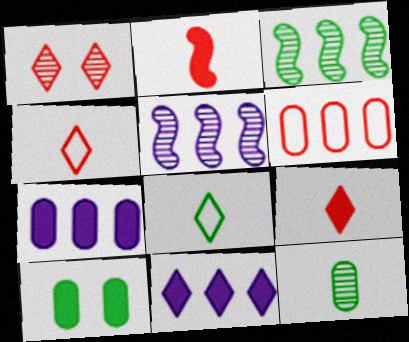[[1, 2, 6], 
[1, 5, 12], 
[1, 8, 11], 
[2, 10, 11], 
[3, 6, 11], 
[3, 8, 10], 
[4, 5, 10]]